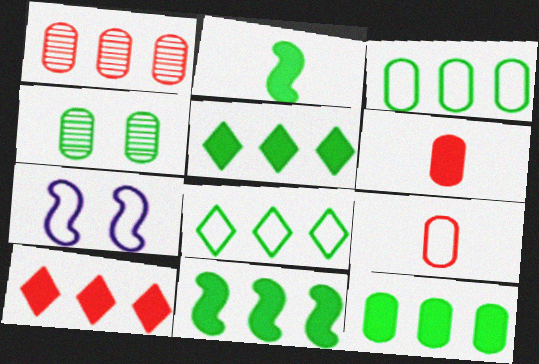[[2, 4, 8], 
[5, 11, 12], 
[7, 8, 9]]